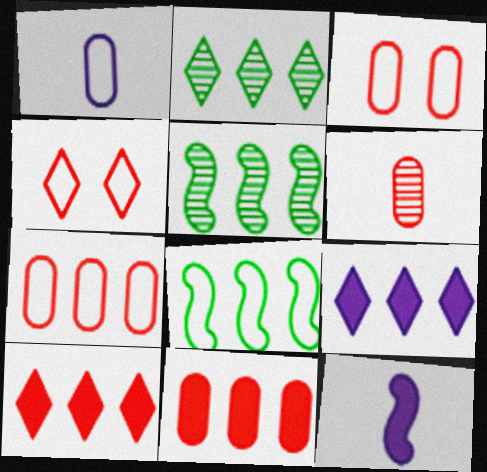[[1, 4, 8], 
[2, 3, 12], 
[3, 6, 11], 
[5, 7, 9]]